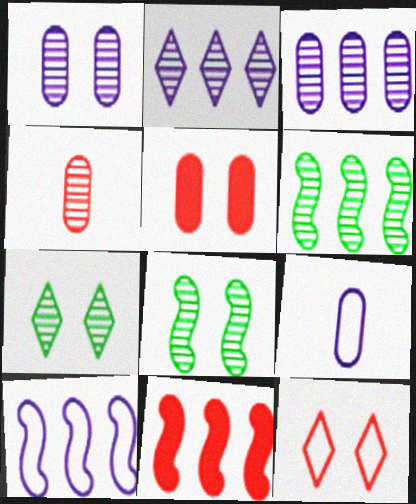[[2, 4, 8], 
[4, 11, 12], 
[6, 10, 11], 
[7, 9, 11]]